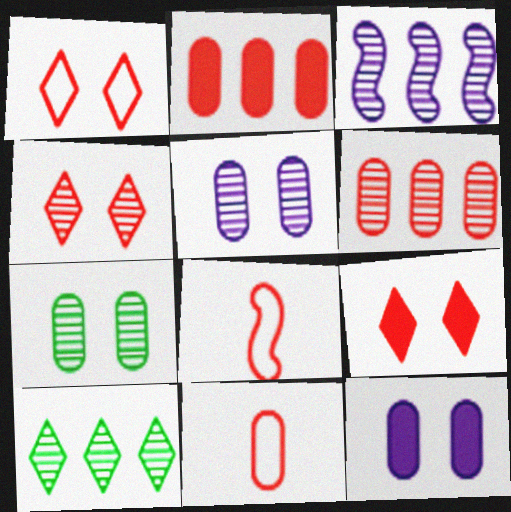[[1, 4, 9], 
[2, 4, 8], 
[3, 6, 10], 
[6, 8, 9], 
[8, 10, 12]]